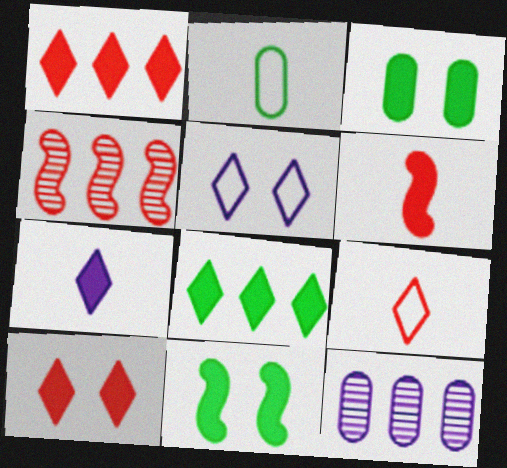[[7, 8, 10], 
[9, 11, 12]]